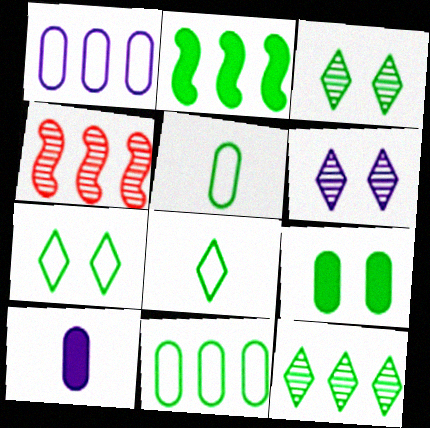[[2, 3, 5], 
[2, 11, 12], 
[4, 7, 10]]